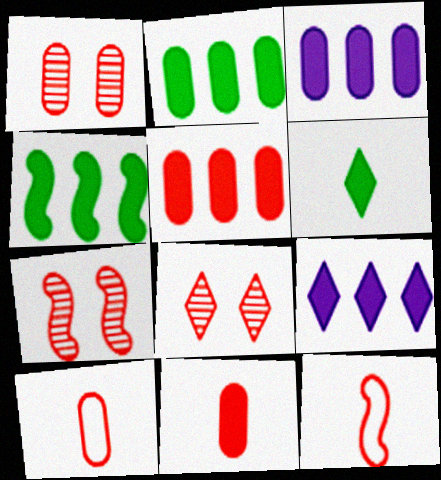[[1, 5, 10], 
[1, 7, 8], 
[2, 3, 5], 
[4, 5, 9], 
[5, 8, 12]]